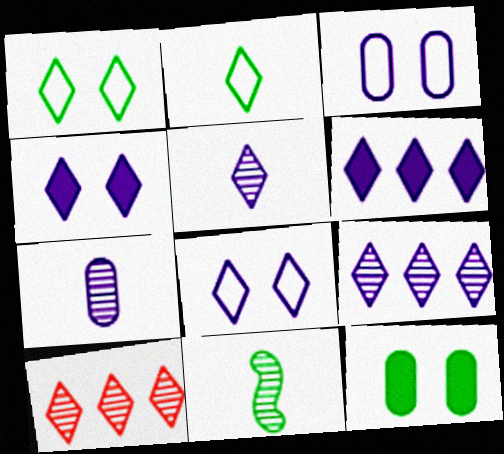[[2, 4, 10], 
[5, 6, 8]]